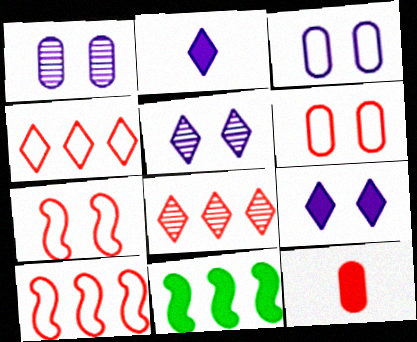[[7, 8, 12], 
[9, 11, 12]]